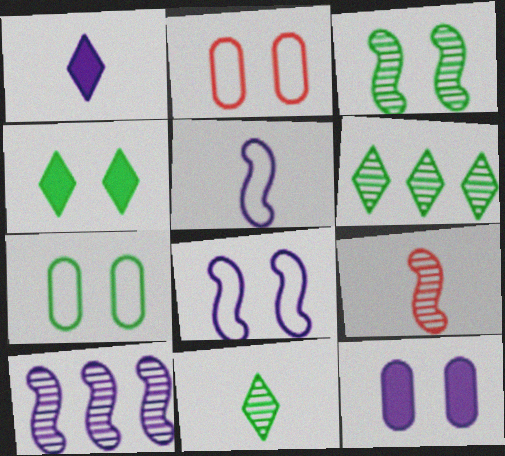[[3, 4, 7], 
[3, 9, 10]]